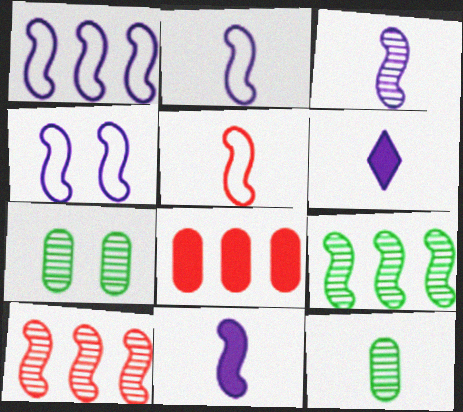[[1, 2, 4], 
[2, 3, 11], 
[5, 6, 12]]